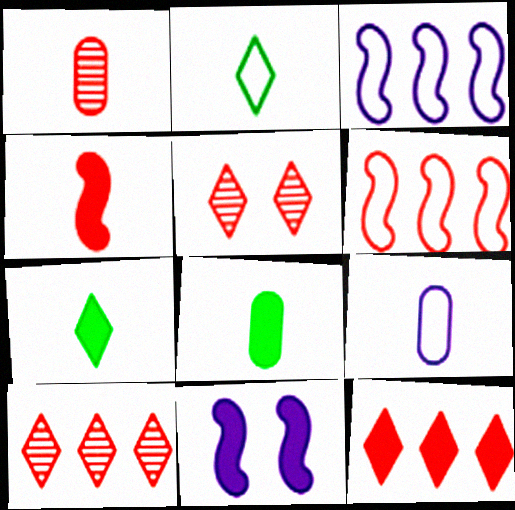[[1, 8, 9], 
[3, 5, 8], 
[8, 11, 12]]